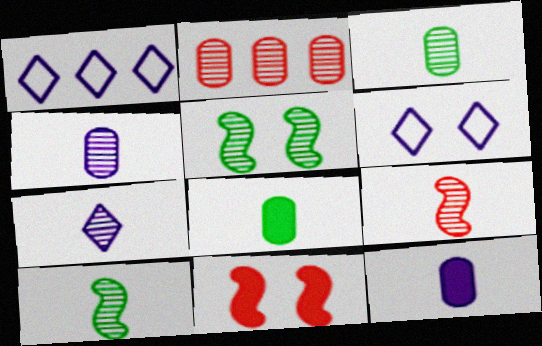[[1, 3, 11], 
[2, 5, 7], 
[3, 7, 9]]